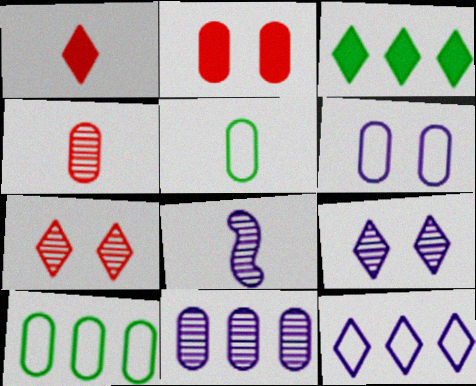[[1, 5, 8], 
[2, 5, 11], 
[8, 9, 11]]